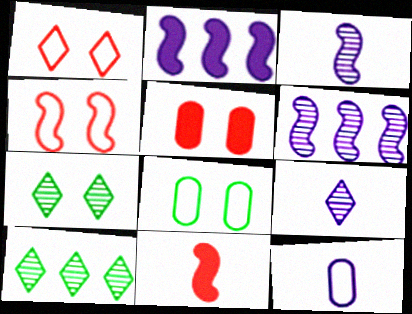[]